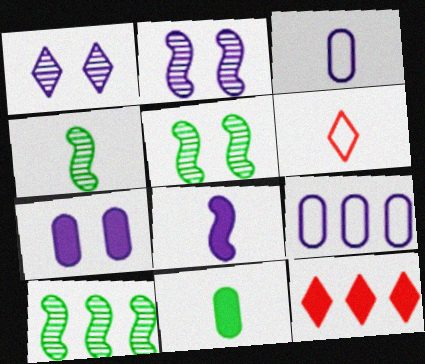[[1, 8, 9], 
[3, 5, 12], 
[4, 5, 10], 
[6, 7, 10], 
[9, 10, 12]]